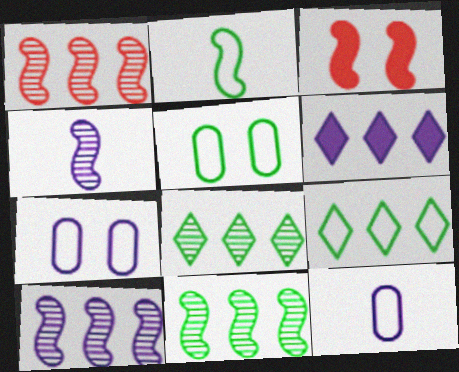[[1, 10, 11], 
[2, 3, 10], 
[2, 5, 9], 
[3, 8, 12], 
[4, 6, 7]]